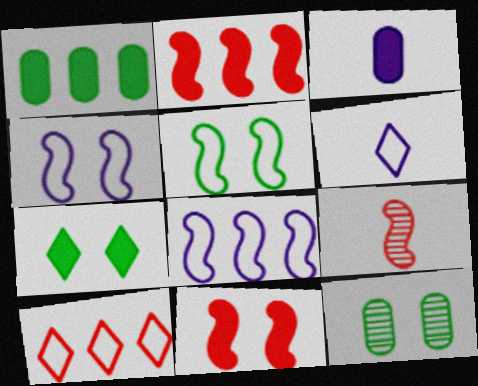[[2, 3, 7], 
[2, 6, 12], 
[5, 7, 12]]